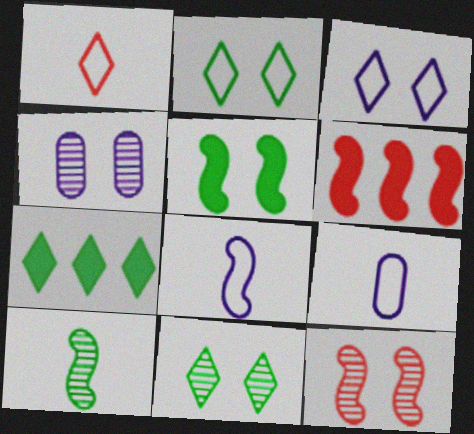[[4, 11, 12], 
[6, 9, 11], 
[7, 9, 12]]